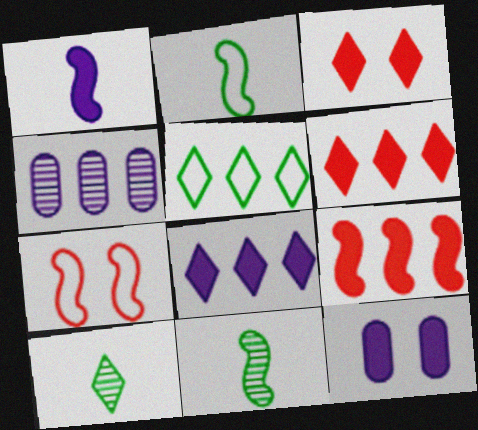[[1, 8, 12], 
[2, 3, 4], 
[4, 5, 9]]